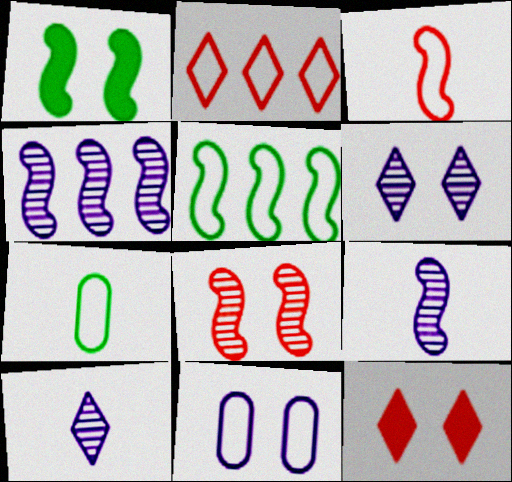[[1, 3, 4], 
[4, 7, 12]]